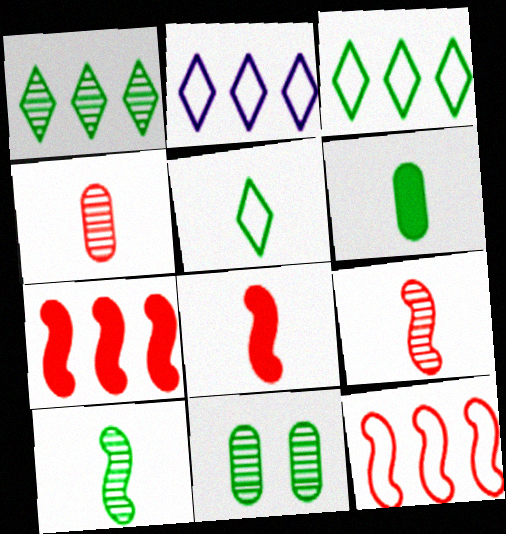[[1, 10, 11], 
[2, 8, 11], 
[5, 6, 10]]